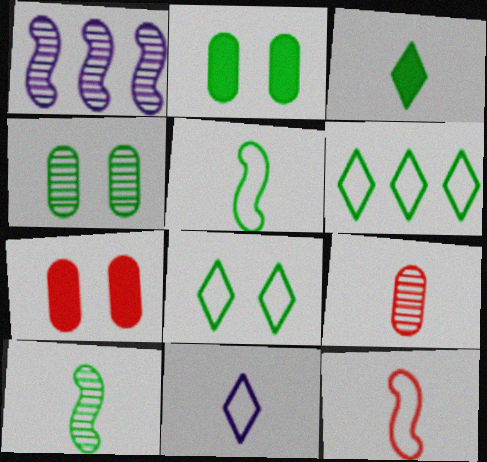[[2, 6, 10]]